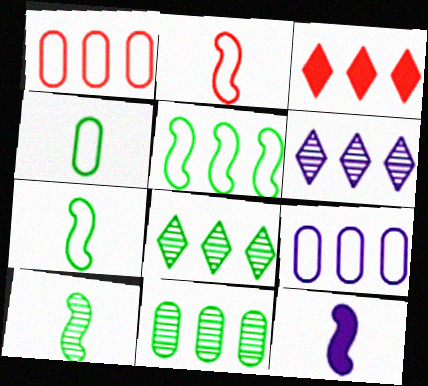[[2, 10, 12]]